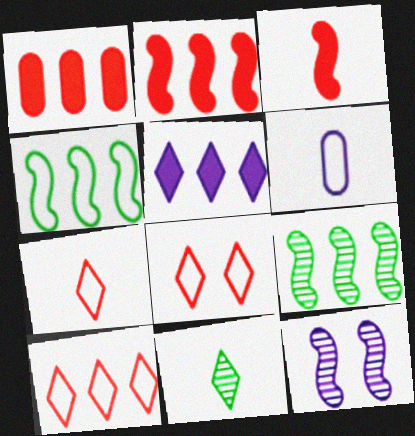[[3, 4, 12], 
[3, 6, 11], 
[4, 6, 8], 
[5, 6, 12], 
[5, 8, 11], 
[7, 8, 10]]